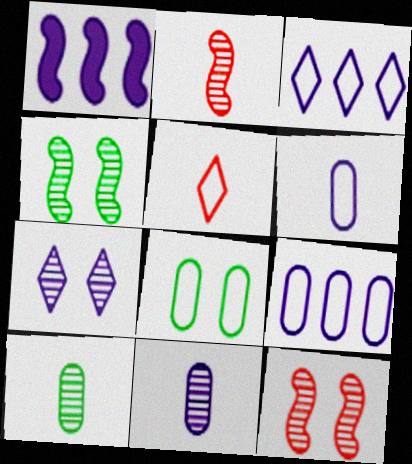[[1, 6, 7]]